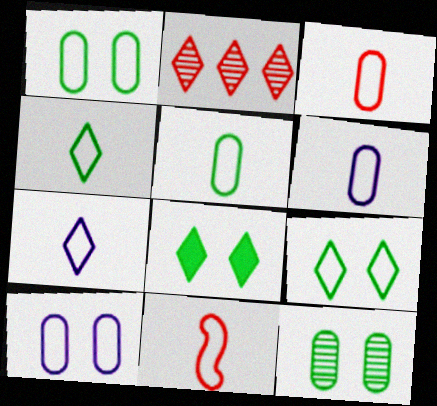[[2, 7, 8], 
[3, 5, 6], 
[4, 6, 11], 
[5, 7, 11]]